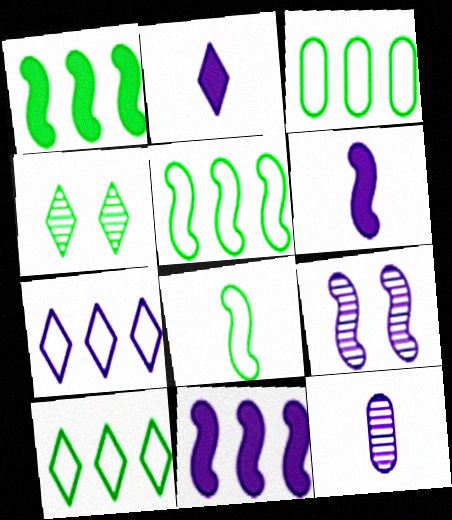[[3, 5, 10]]